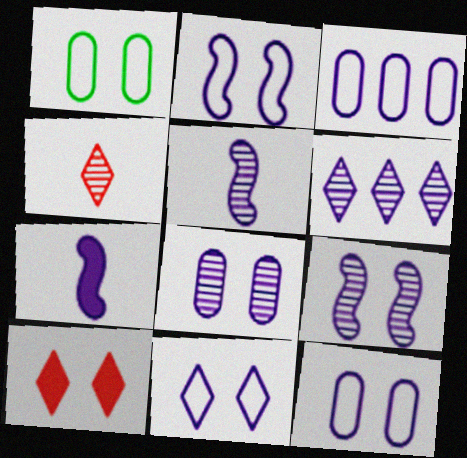[[1, 9, 10], 
[2, 11, 12], 
[5, 6, 8], 
[6, 7, 12]]